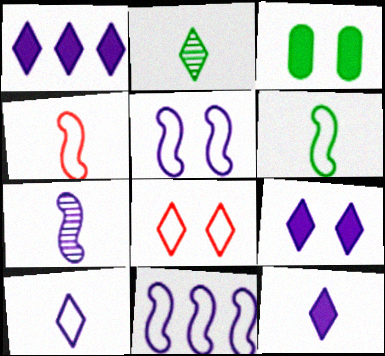[[1, 2, 8], 
[1, 9, 12]]